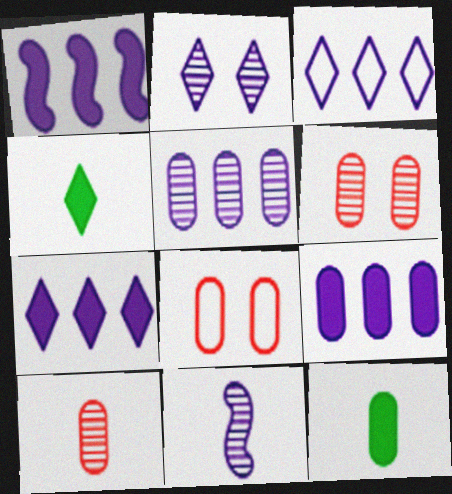[[1, 3, 5], 
[1, 7, 9], 
[2, 5, 11], 
[5, 8, 12]]